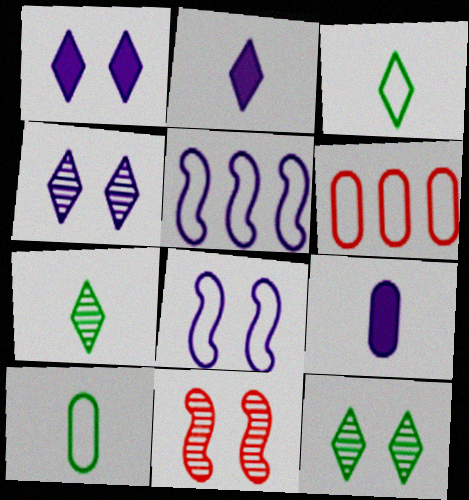[[3, 6, 8], 
[4, 5, 9]]